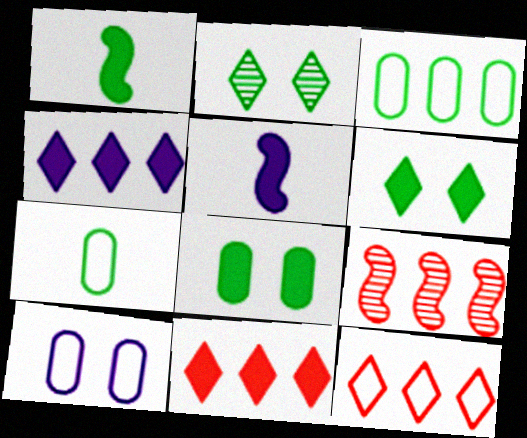[[1, 2, 3], 
[3, 4, 9], 
[5, 8, 11]]